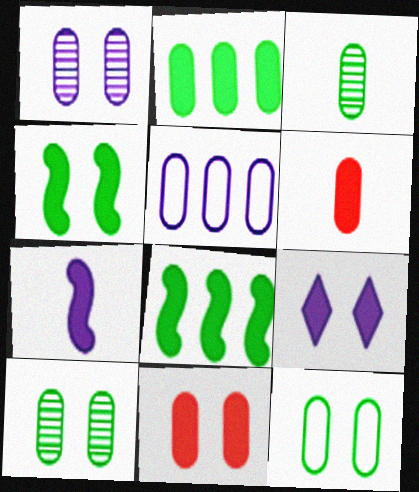[[1, 11, 12], 
[2, 3, 12], 
[3, 5, 11], 
[4, 9, 11], 
[5, 6, 10], 
[6, 8, 9]]